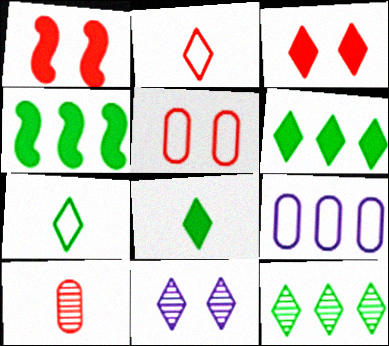[[2, 6, 11]]